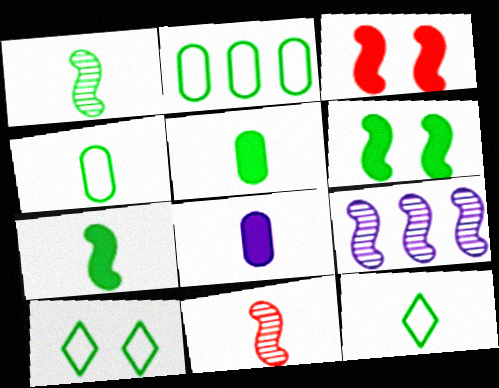[[1, 5, 12], 
[8, 11, 12]]